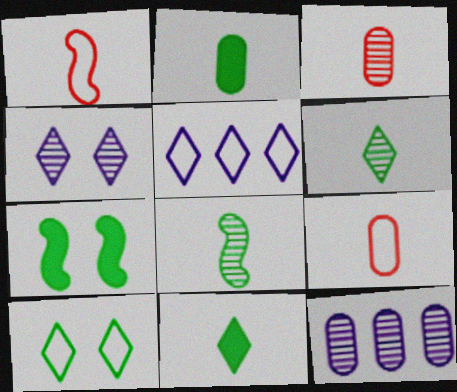[[3, 5, 7]]